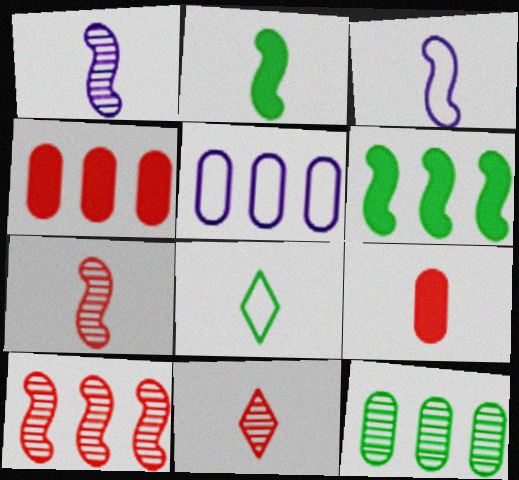[[1, 8, 9], 
[2, 3, 7], 
[4, 5, 12]]